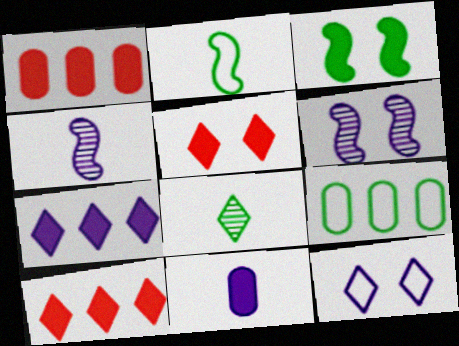[[3, 8, 9], 
[3, 10, 11], 
[4, 5, 9], 
[8, 10, 12]]